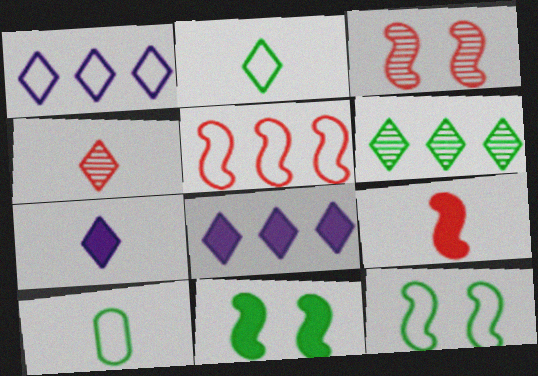[[2, 4, 7], 
[3, 5, 9], 
[3, 8, 10], 
[6, 10, 11]]